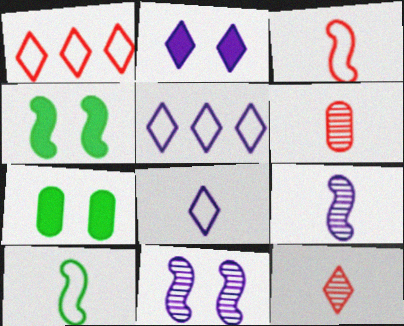[[1, 7, 9], 
[4, 5, 6]]